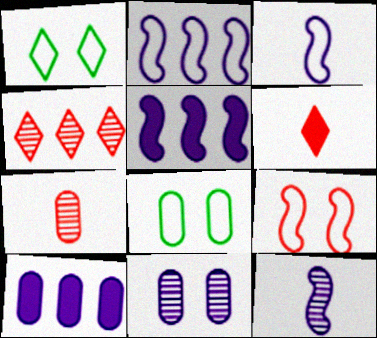[[1, 5, 7], 
[7, 8, 10]]